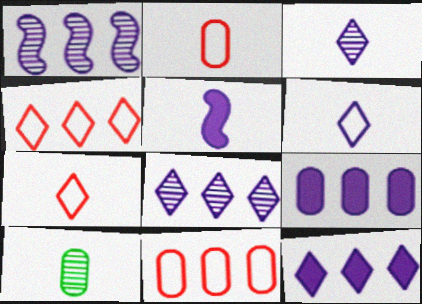[[5, 7, 10]]